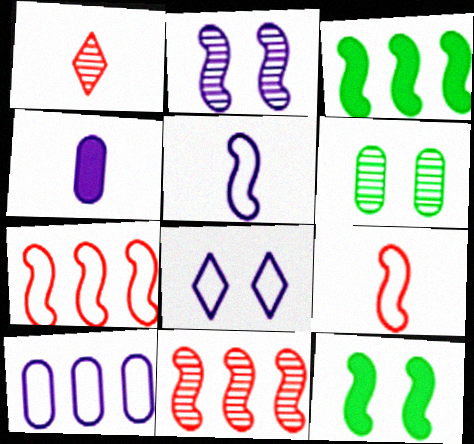[[1, 10, 12], 
[2, 3, 9], 
[5, 8, 10], 
[5, 11, 12]]